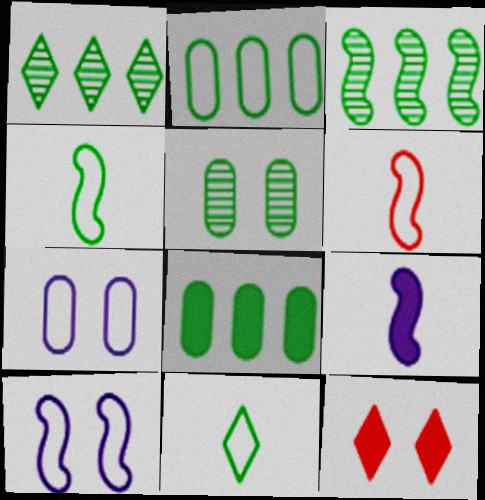[[5, 10, 12], 
[8, 9, 12]]